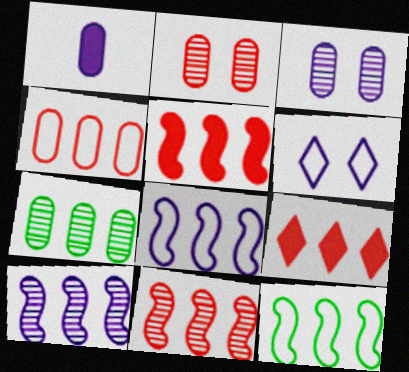[[1, 6, 10], 
[4, 9, 11], 
[5, 10, 12], 
[7, 8, 9]]